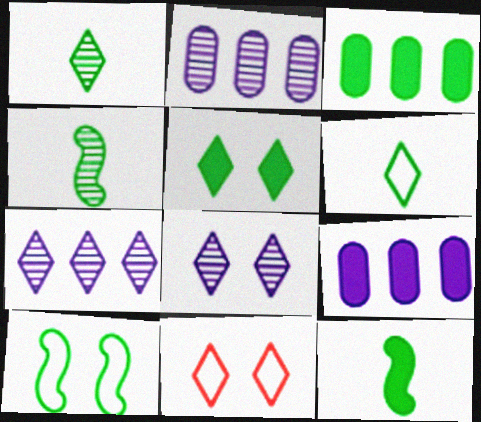[[1, 3, 10], 
[2, 11, 12], 
[3, 5, 12], 
[4, 9, 11], 
[5, 8, 11]]